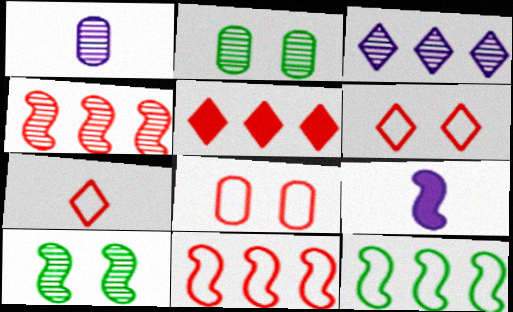[[7, 8, 11], 
[9, 10, 11]]